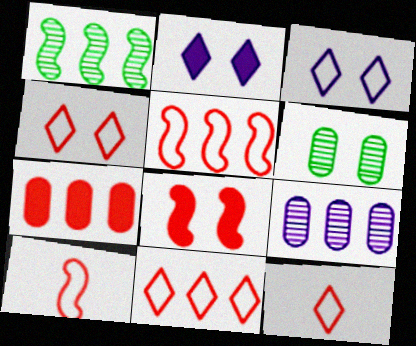[[3, 6, 8], 
[4, 11, 12]]